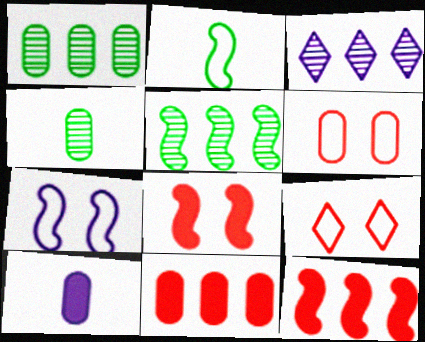[[1, 6, 10], 
[3, 7, 10], 
[5, 9, 10]]